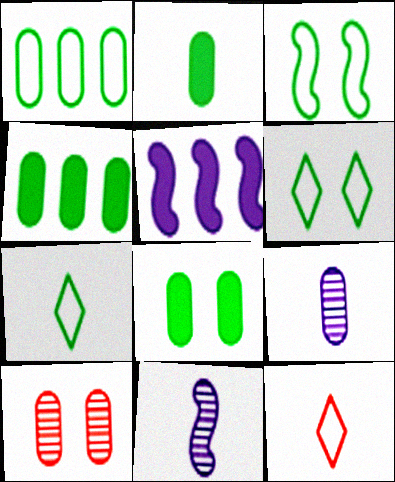[[1, 3, 7], 
[2, 4, 8], 
[2, 11, 12], 
[5, 7, 10]]